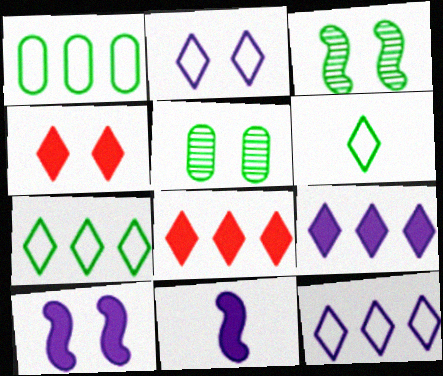[]